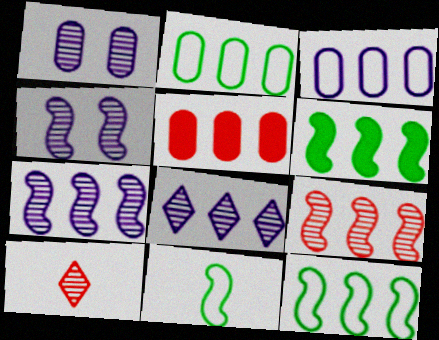[[5, 8, 12]]